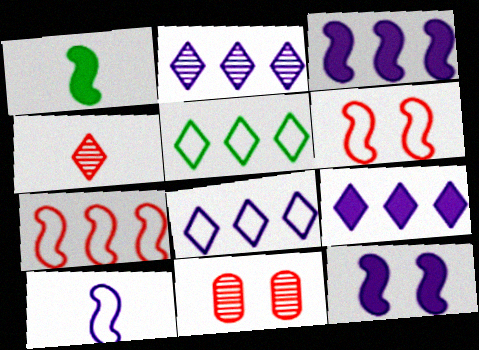[[1, 8, 11], 
[2, 8, 9]]